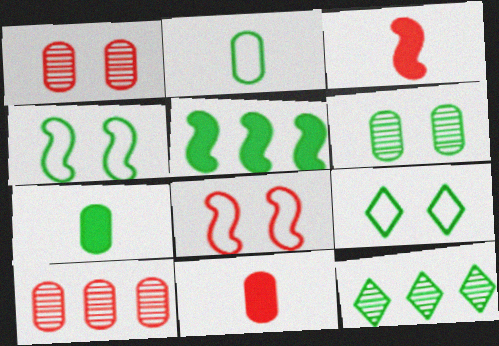[[4, 7, 12]]